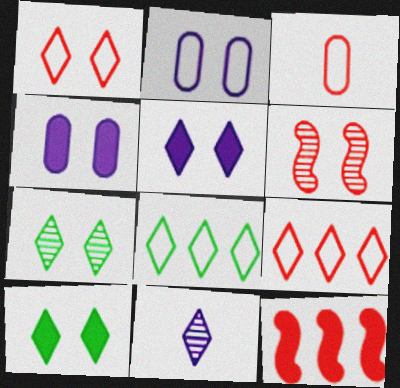[[1, 5, 7], 
[2, 6, 10], 
[9, 10, 11]]